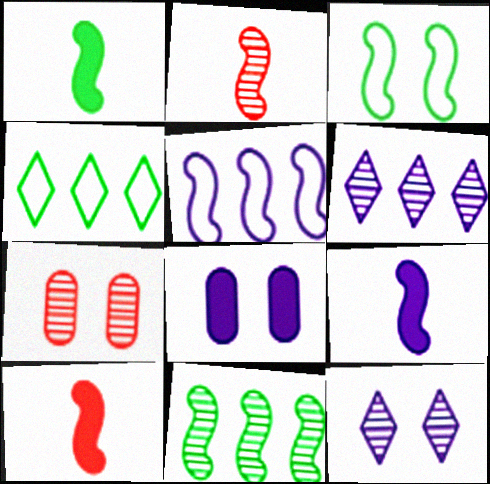[[1, 3, 11], 
[1, 9, 10], 
[2, 4, 8], 
[4, 7, 9]]